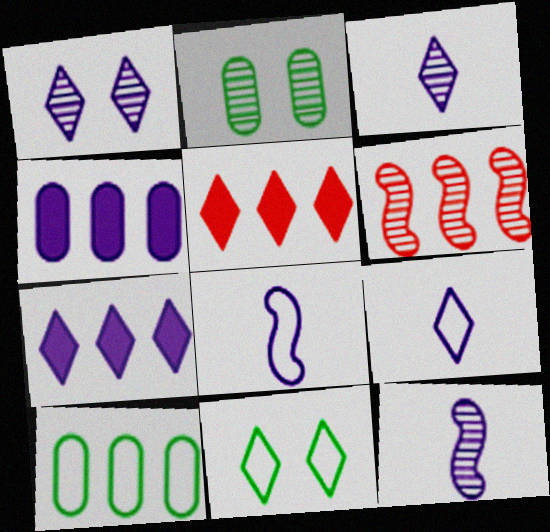[[1, 4, 8], 
[1, 7, 9], 
[2, 3, 6], 
[2, 5, 8], 
[3, 5, 11], 
[6, 7, 10]]